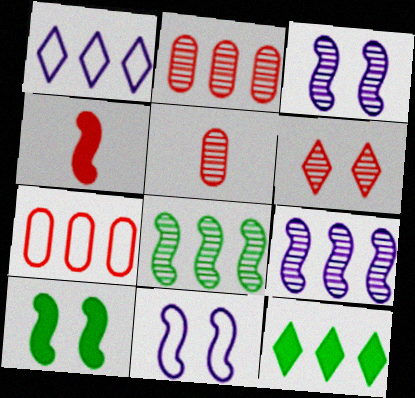[[1, 5, 10], 
[4, 6, 7], 
[4, 8, 11], 
[5, 11, 12], 
[7, 9, 12]]